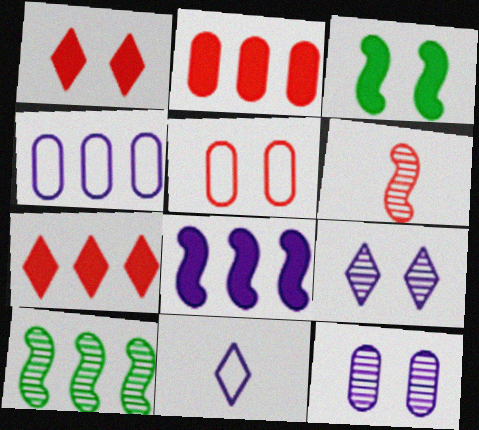[[3, 5, 9], 
[4, 7, 10], 
[5, 6, 7], 
[8, 11, 12]]